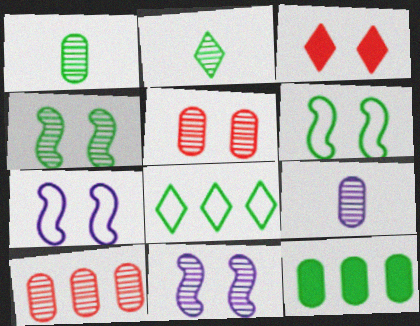[[2, 6, 12], 
[2, 10, 11]]